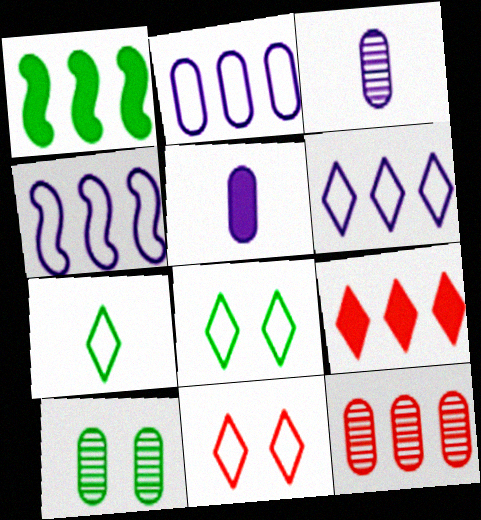[[1, 3, 11], 
[1, 6, 12], 
[1, 7, 10], 
[2, 4, 6], 
[3, 10, 12], 
[6, 7, 11]]